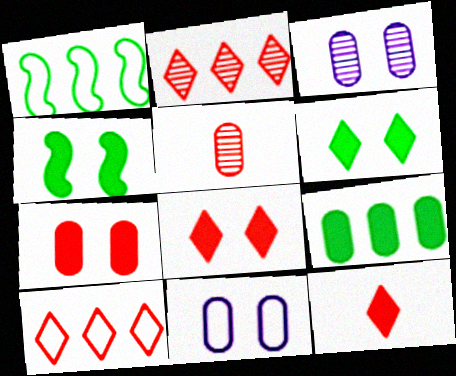[[1, 3, 12], 
[5, 9, 11]]